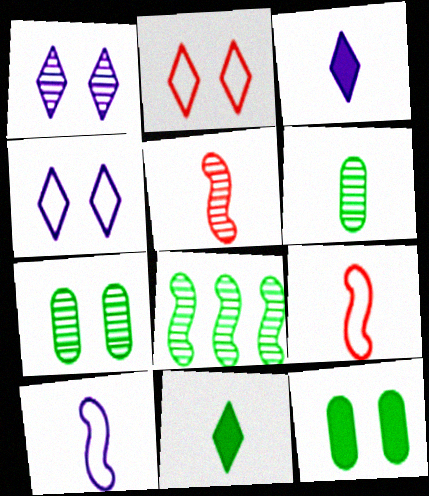[[3, 6, 9]]